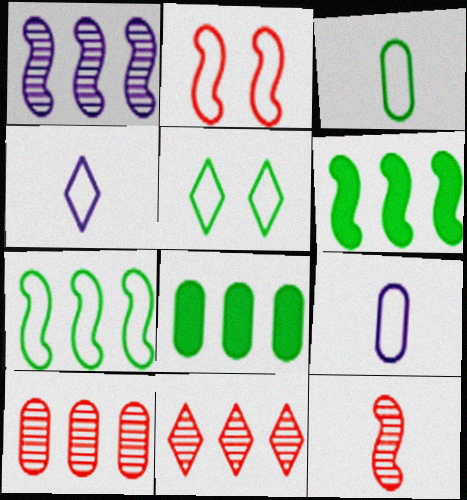[[3, 5, 7]]